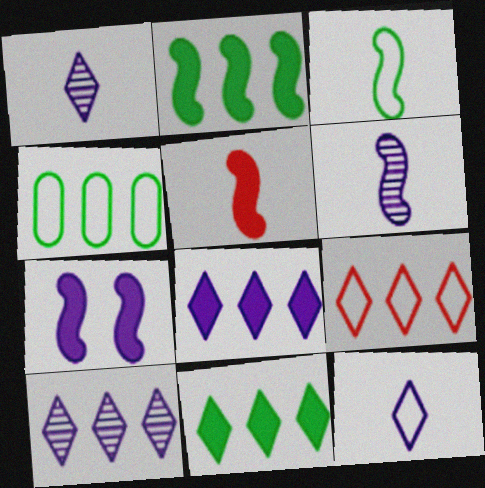[[2, 5, 7], 
[3, 5, 6], 
[9, 10, 11]]